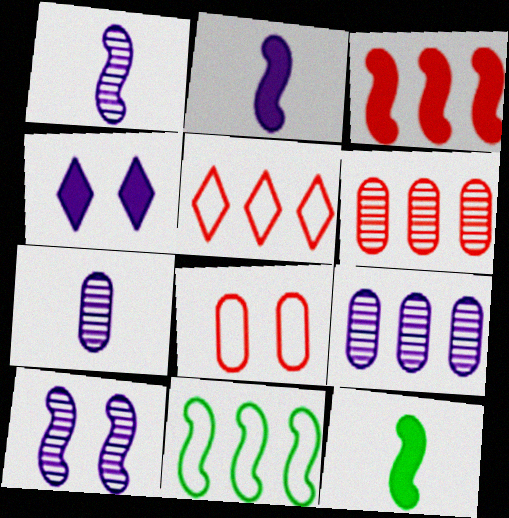[[3, 5, 6]]